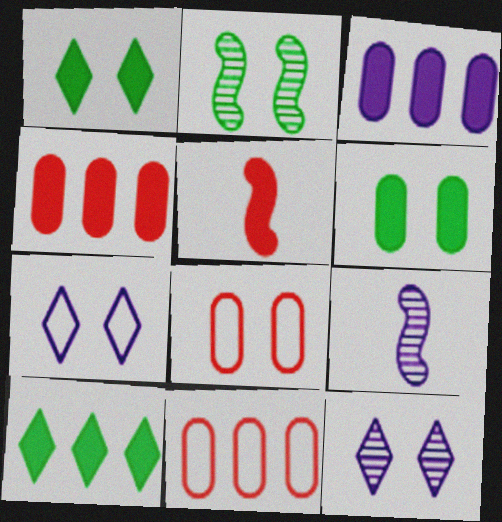[[1, 3, 5], 
[1, 9, 11], 
[3, 7, 9], 
[8, 9, 10]]